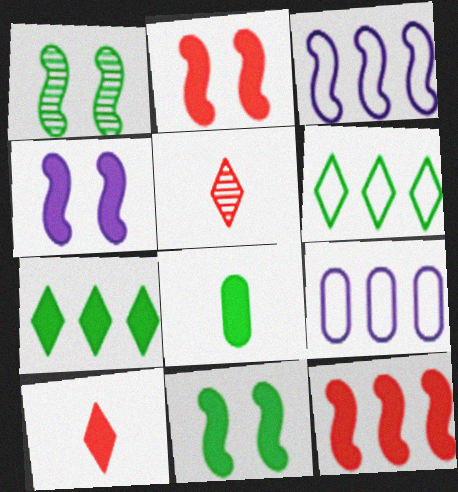[[1, 6, 8], 
[1, 9, 10], 
[2, 4, 11], 
[5, 9, 11], 
[7, 8, 11]]